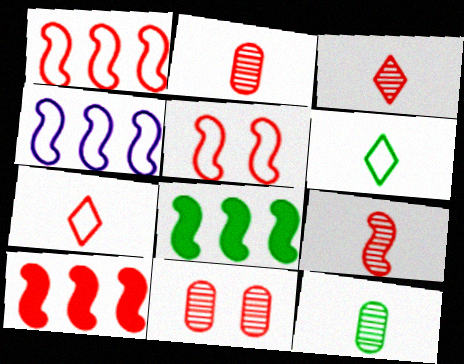[[2, 3, 9], 
[5, 9, 10], 
[7, 10, 11]]